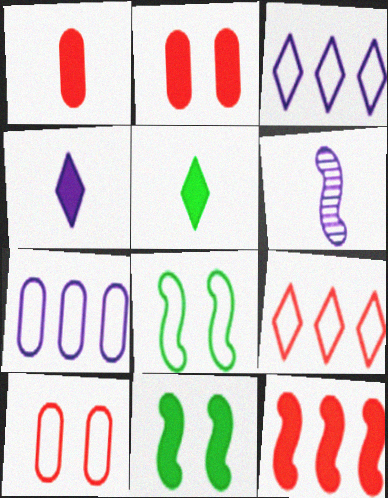[[6, 8, 12]]